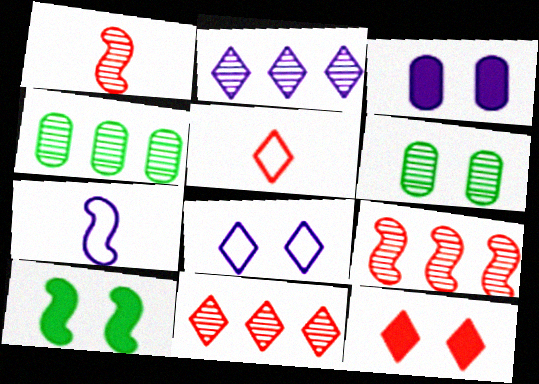[[1, 2, 6], 
[2, 3, 7], 
[2, 4, 9], 
[3, 10, 12], 
[4, 7, 12], 
[5, 11, 12], 
[7, 9, 10]]